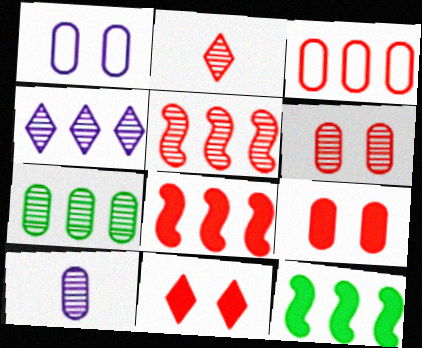[[1, 2, 12], 
[2, 5, 6], 
[3, 4, 12], 
[4, 5, 7], 
[6, 7, 10]]